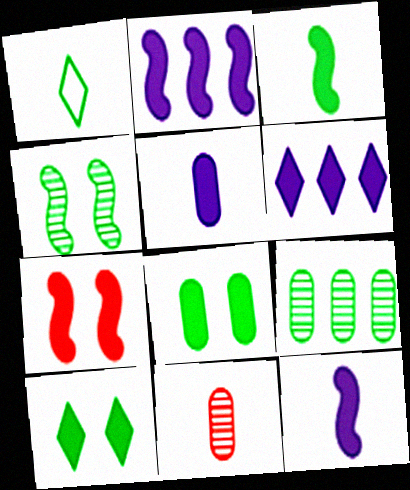[[1, 11, 12], 
[2, 3, 7]]